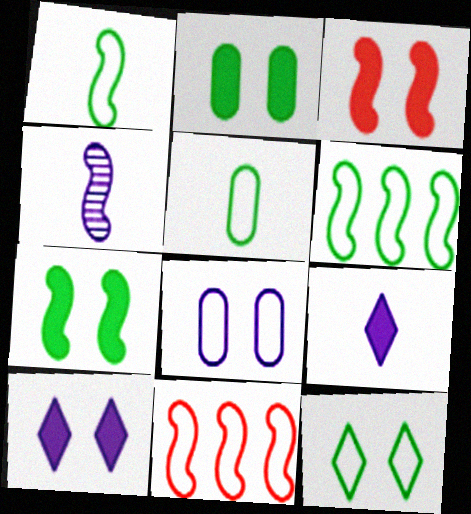[[2, 3, 10], 
[3, 4, 6], 
[4, 7, 11], 
[5, 6, 12]]